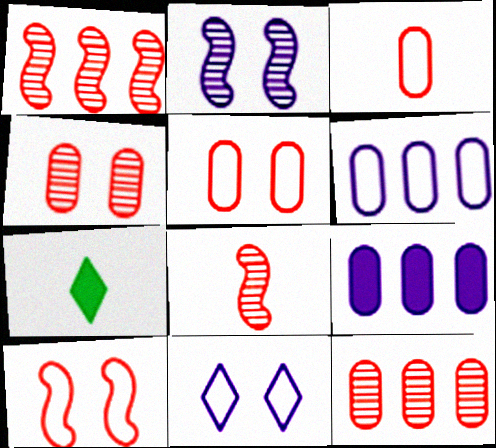[]